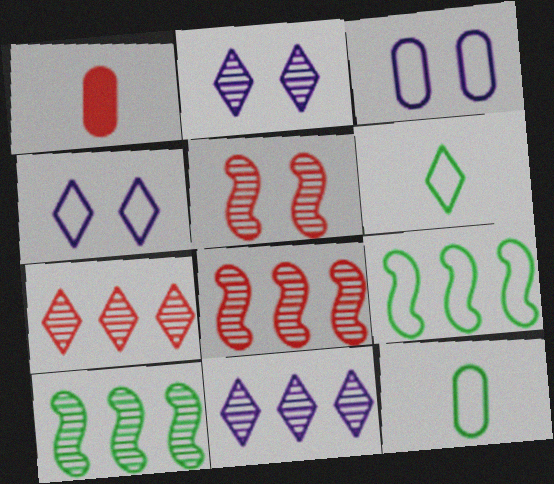[[1, 2, 9], 
[1, 4, 10]]